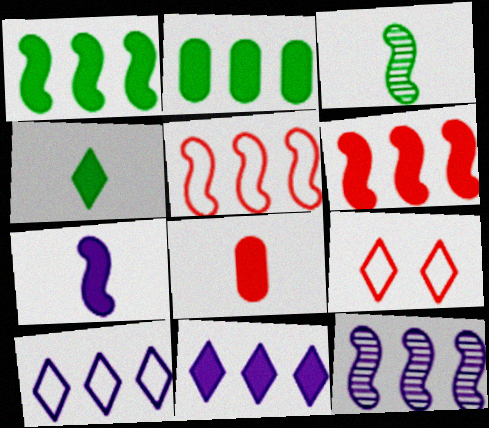[[1, 5, 12], 
[2, 6, 11], 
[4, 7, 8]]